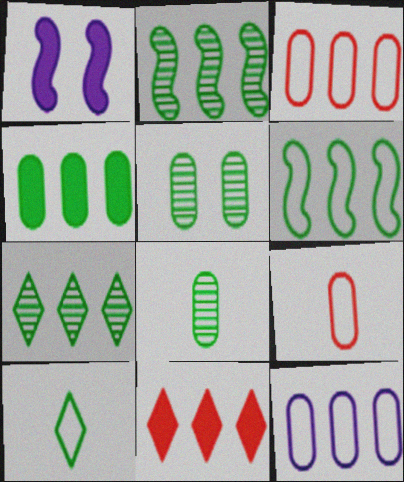[[1, 7, 9], 
[2, 11, 12], 
[4, 6, 7]]